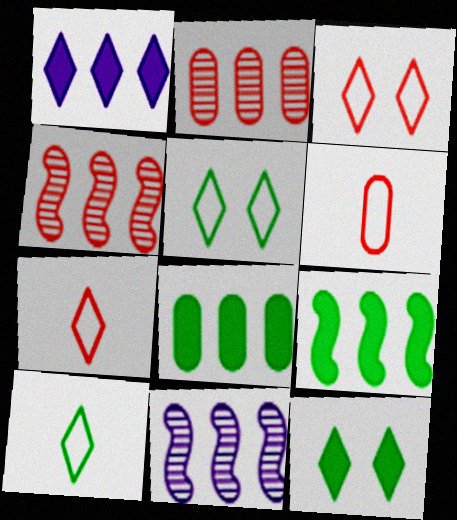[[6, 11, 12]]